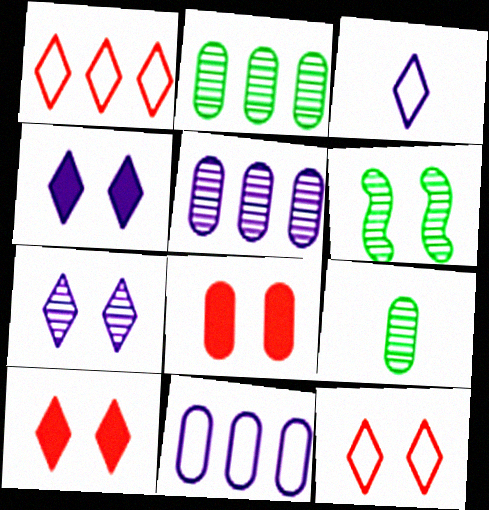[[8, 9, 11]]